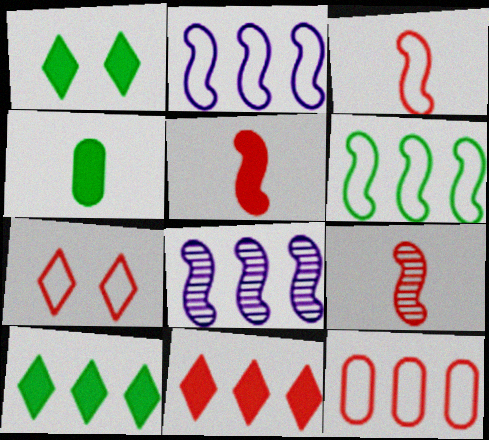[[3, 5, 9], 
[3, 7, 12], 
[4, 7, 8], 
[8, 10, 12]]